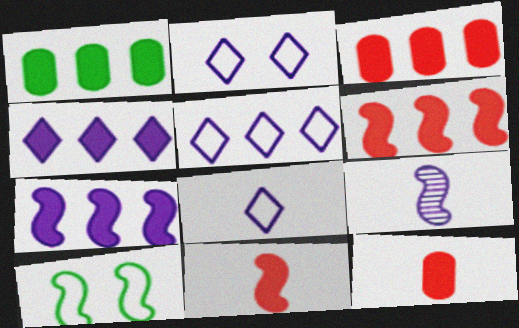[[1, 4, 6], 
[2, 5, 8], 
[6, 9, 10]]